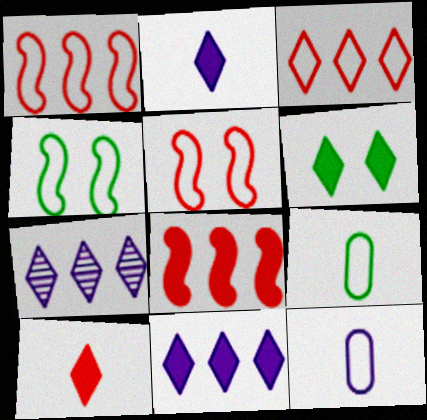[[3, 4, 12], 
[6, 10, 11]]